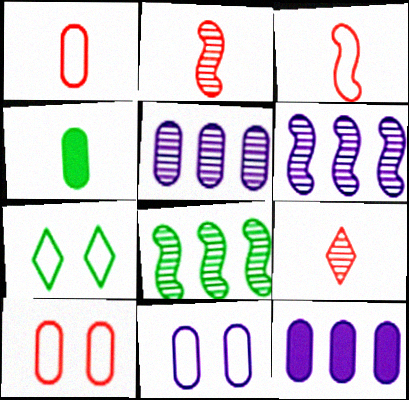[[2, 7, 12], 
[4, 5, 10], 
[4, 7, 8]]